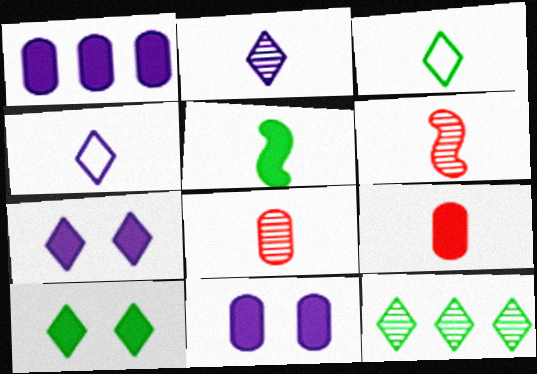[[3, 10, 12], 
[4, 5, 8]]